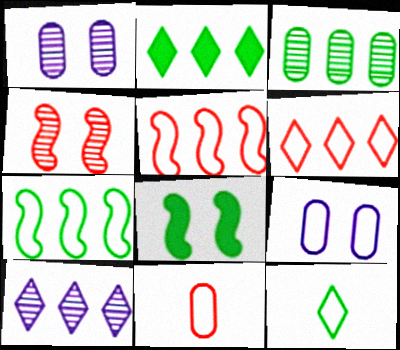[[2, 3, 7], 
[2, 6, 10], 
[3, 8, 12], 
[5, 9, 12], 
[8, 10, 11]]